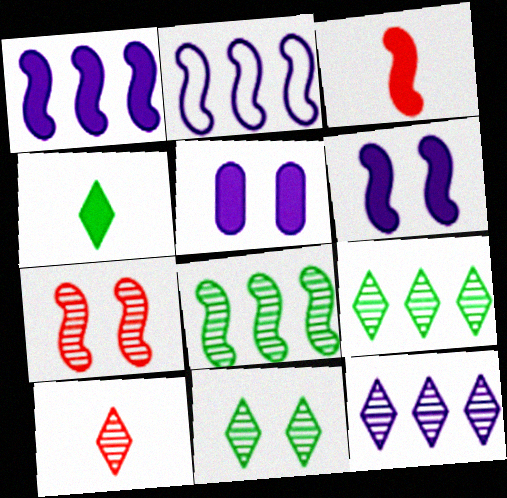[[10, 11, 12]]